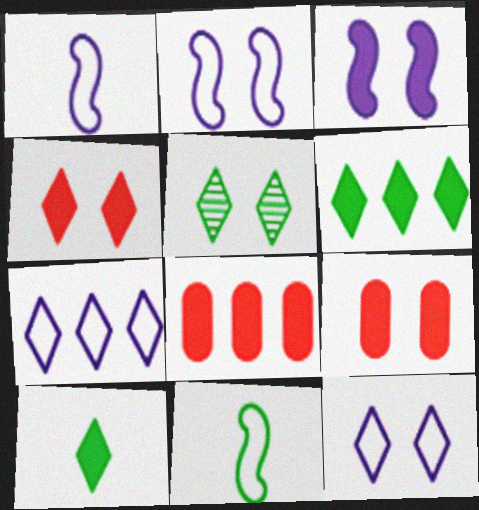[[1, 5, 8], 
[2, 5, 9], 
[3, 8, 10], 
[4, 5, 12]]